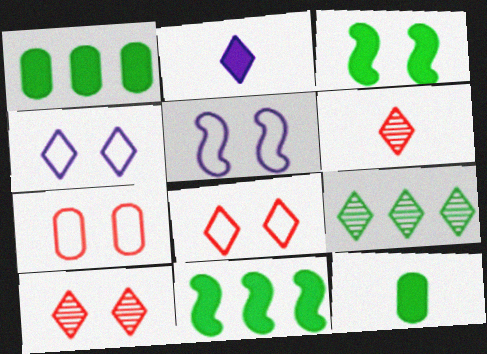[[1, 5, 6], 
[2, 8, 9]]